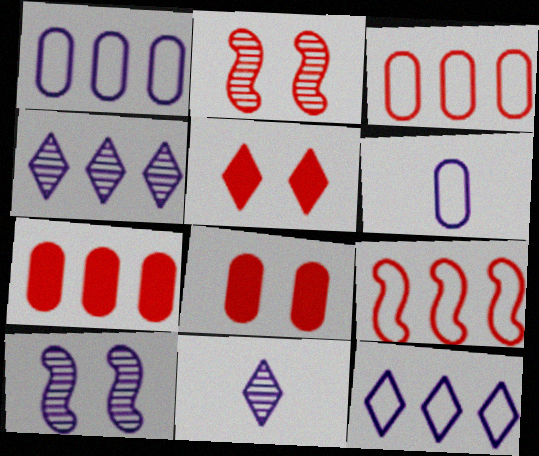[]